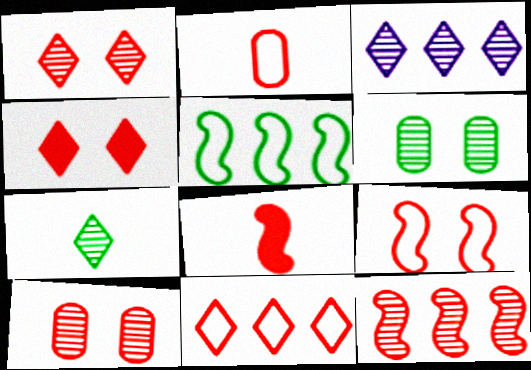[[1, 3, 7], 
[2, 4, 12], 
[2, 9, 11], 
[4, 9, 10], 
[8, 9, 12], 
[8, 10, 11]]